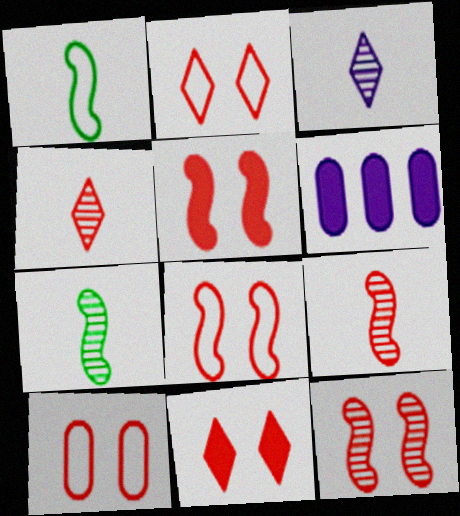[[2, 6, 7], 
[2, 8, 10], 
[5, 8, 12], 
[10, 11, 12]]